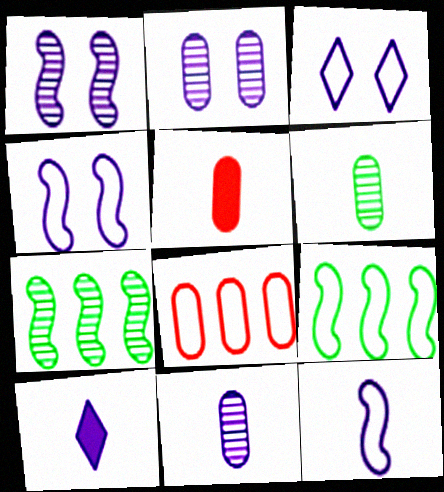[[3, 5, 7], 
[10, 11, 12]]